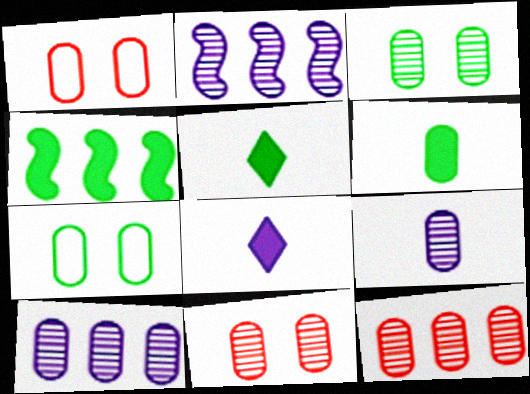[[1, 2, 5], 
[1, 6, 10], 
[3, 9, 12]]